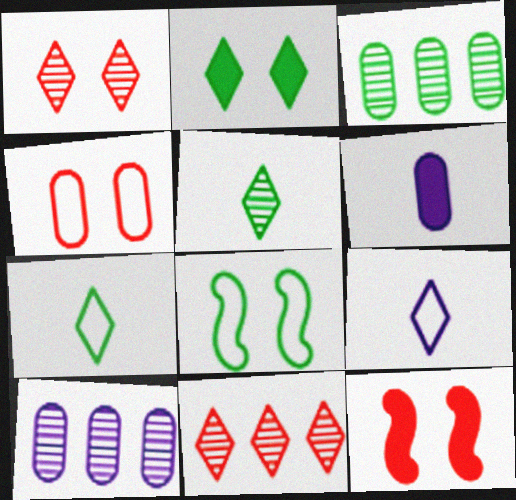[[1, 4, 12], 
[2, 9, 11], 
[3, 4, 6], 
[3, 9, 12], 
[6, 8, 11], 
[7, 10, 12]]